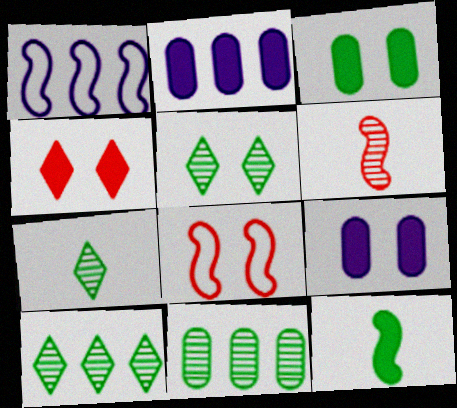[[2, 4, 12], 
[2, 7, 8], 
[5, 7, 10], 
[5, 8, 9]]